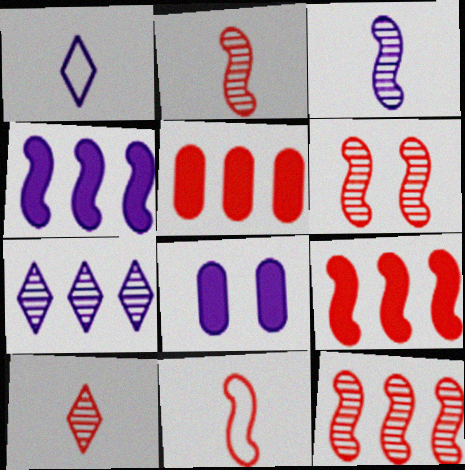[[2, 6, 12], 
[6, 9, 11]]